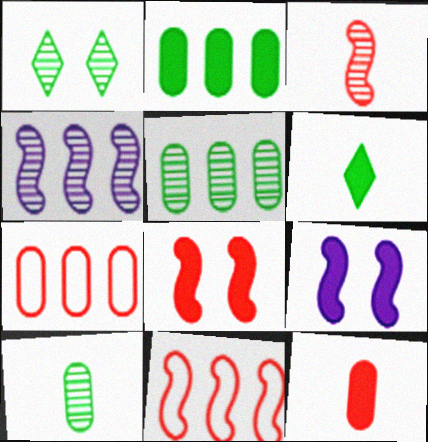[[3, 8, 11]]